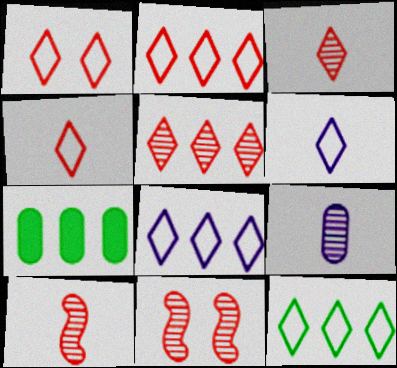[[1, 2, 4], 
[1, 6, 12], 
[2, 8, 12], 
[6, 7, 11]]